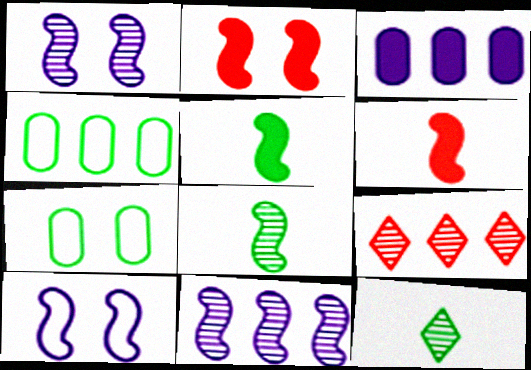[]